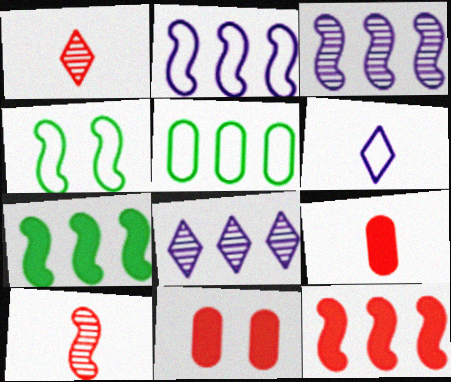[[4, 8, 9], 
[5, 8, 12]]